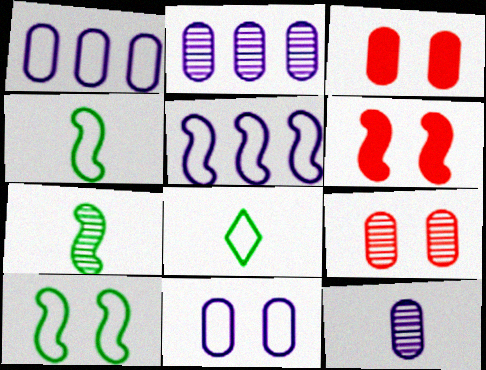[[2, 6, 8], 
[5, 6, 7]]